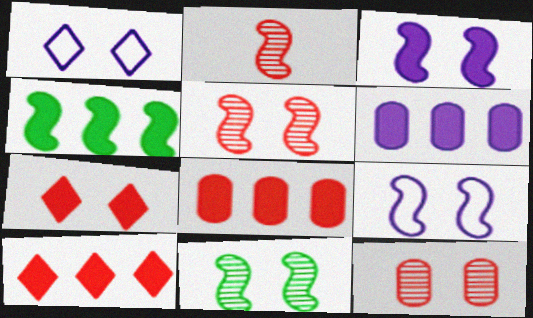[[2, 4, 9], 
[4, 6, 10]]